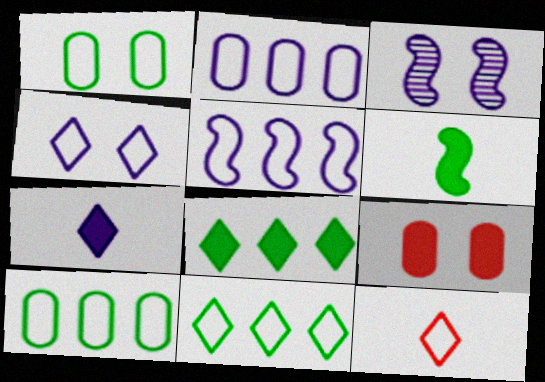[[1, 5, 12], 
[2, 3, 7], 
[4, 11, 12]]